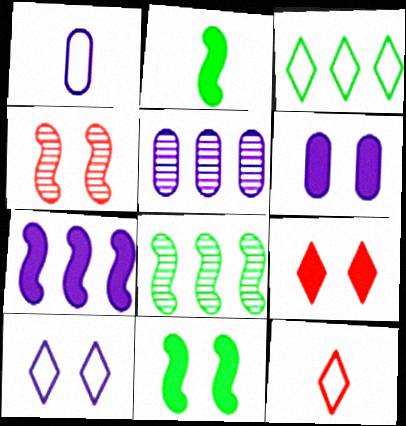[[1, 5, 6], 
[1, 8, 9], 
[3, 10, 12], 
[5, 11, 12], 
[6, 8, 12], 
[6, 9, 11]]